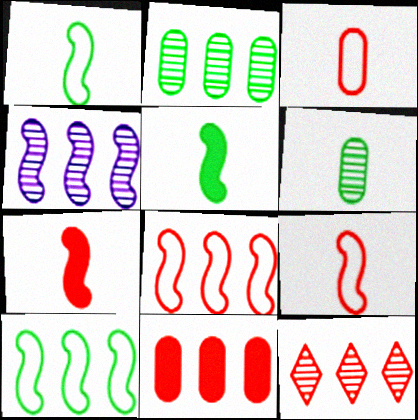[[2, 4, 12], 
[8, 11, 12]]